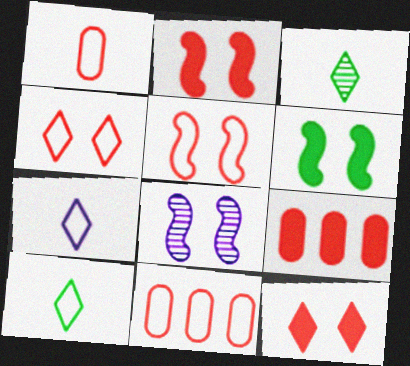[[5, 6, 8], 
[8, 9, 10]]